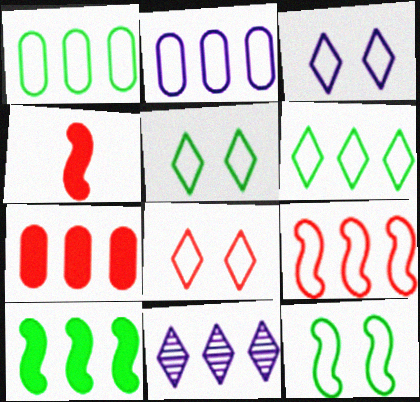[[2, 6, 9], 
[3, 5, 8]]